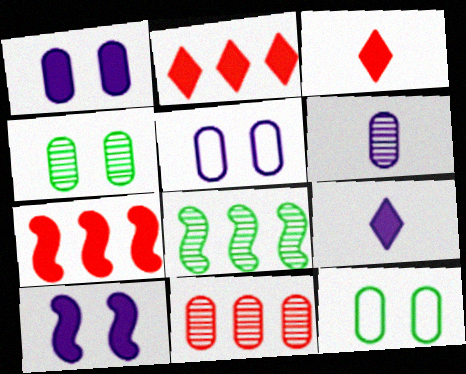[[3, 5, 8], 
[4, 6, 11]]